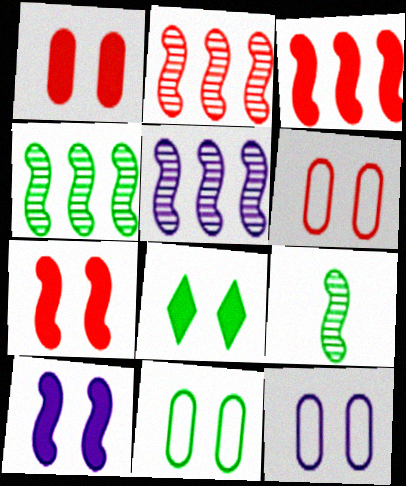[[1, 8, 10], 
[2, 4, 5], 
[6, 11, 12]]